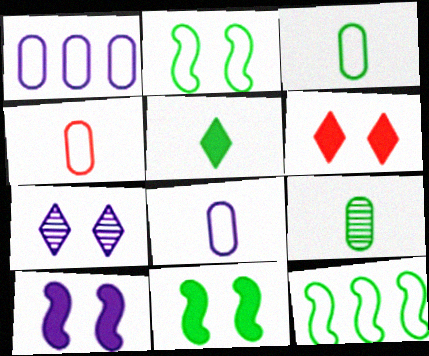[[3, 4, 8]]